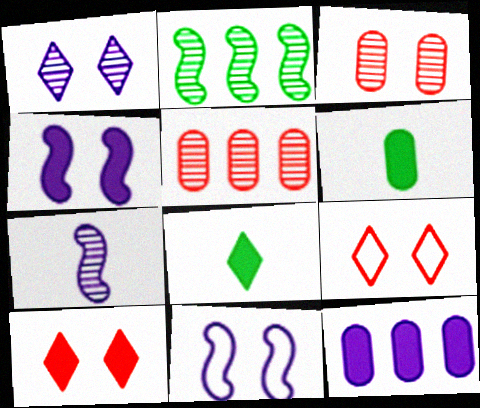[[5, 8, 11]]